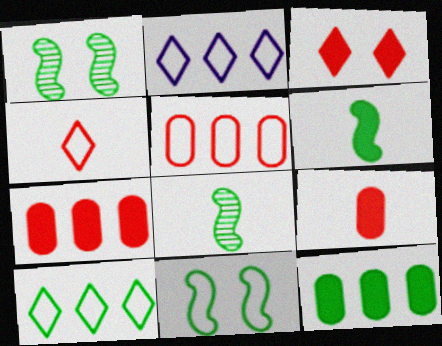[[1, 2, 9]]